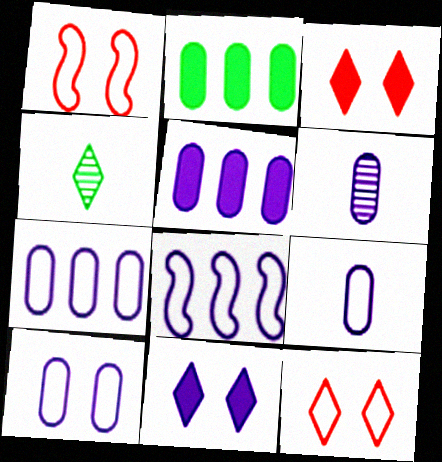[[1, 4, 5], 
[5, 6, 10], 
[6, 8, 11], 
[7, 9, 10]]